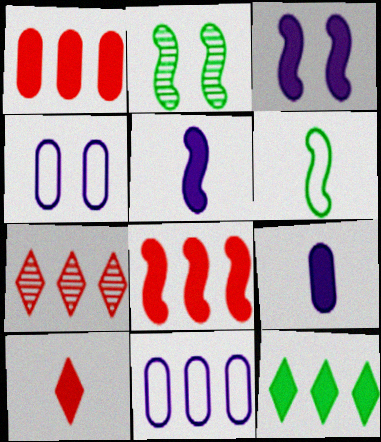[[2, 10, 11]]